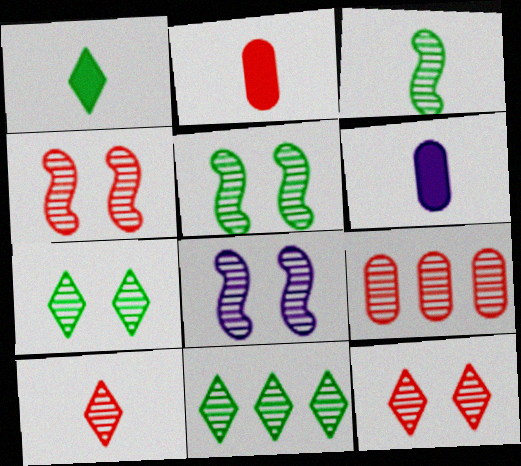[[4, 5, 8], 
[4, 9, 10]]